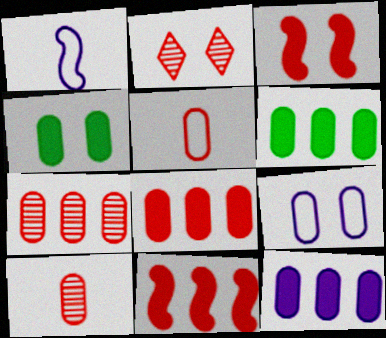[[1, 2, 6], 
[2, 5, 11], 
[6, 8, 12], 
[6, 9, 10]]